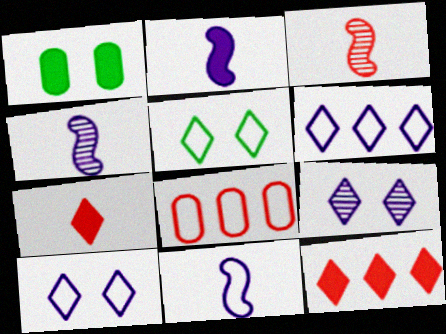[[1, 2, 12], 
[1, 3, 6], 
[2, 4, 11], 
[5, 8, 11]]